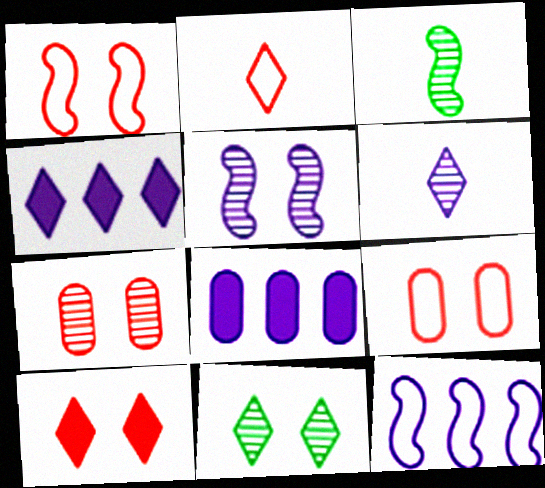[[1, 7, 10], 
[2, 4, 11], 
[3, 4, 9], 
[5, 7, 11]]